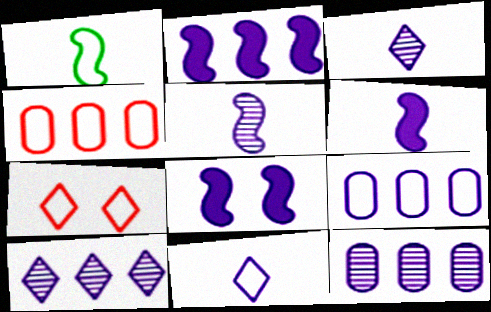[[1, 7, 9], 
[2, 6, 8], 
[2, 9, 10], 
[3, 8, 9], 
[8, 11, 12]]